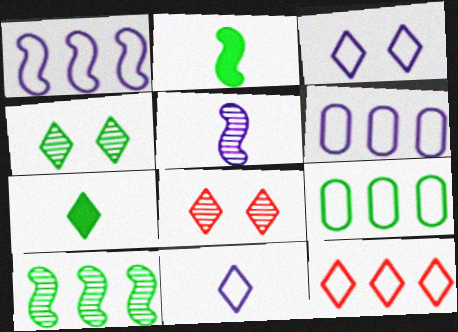[[1, 9, 12], 
[2, 4, 9], 
[2, 6, 8]]